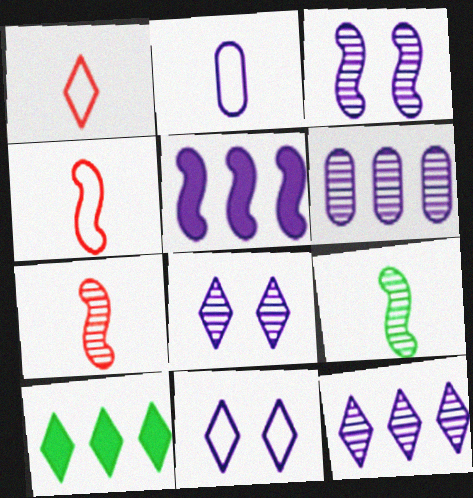[[1, 8, 10], 
[2, 5, 8]]